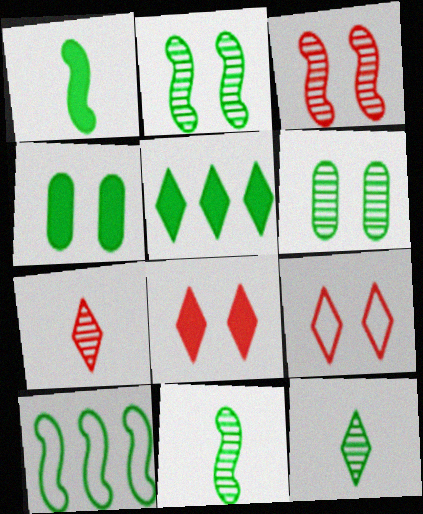[[1, 2, 10], 
[1, 4, 5], 
[4, 10, 12]]